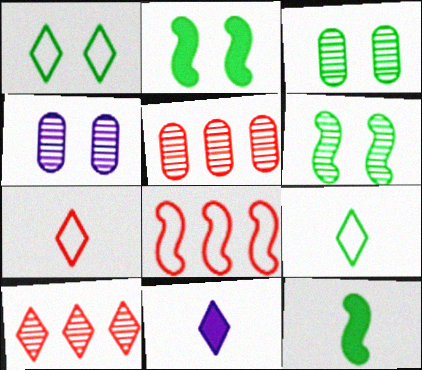[[1, 2, 3], 
[1, 10, 11], 
[3, 8, 11]]